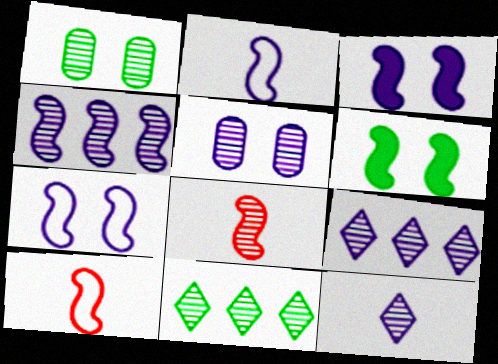[[1, 8, 9], 
[2, 3, 4], 
[4, 5, 12], 
[4, 6, 10], 
[5, 8, 11]]